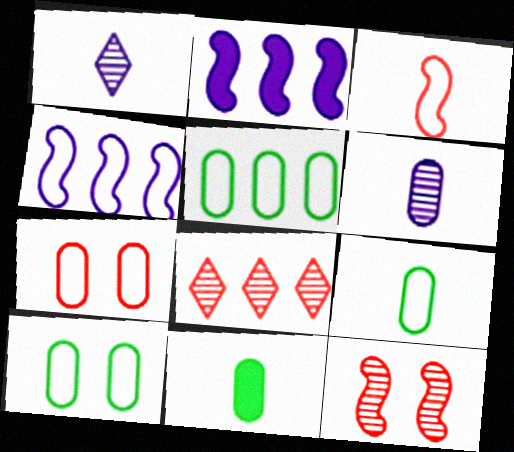[[1, 3, 11], 
[2, 5, 8], 
[5, 9, 10]]